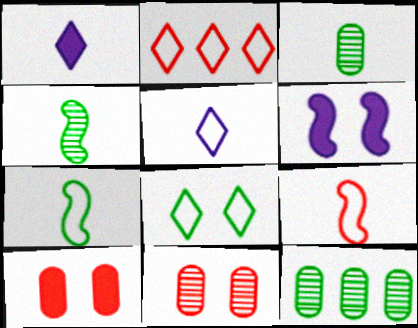[[1, 3, 9], 
[2, 3, 6], 
[2, 5, 8], 
[6, 8, 11]]